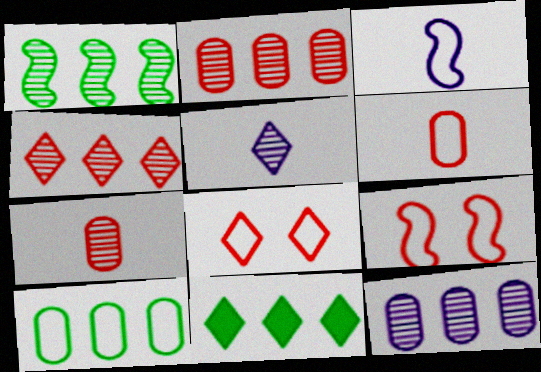[[1, 4, 12], 
[1, 10, 11], 
[3, 8, 10], 
[5, 8, 11]]